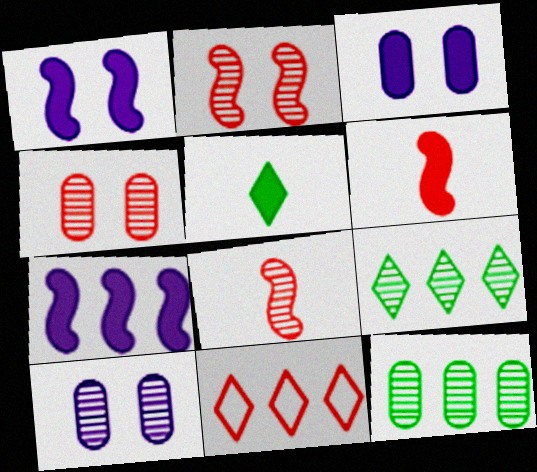[[4, 6, 11], 
[7, 11, 12], 
[8, 9, 10]]